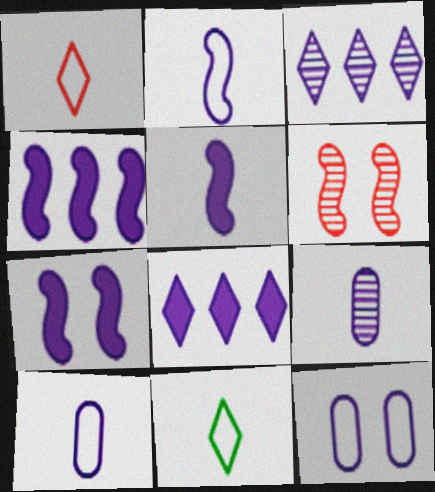[[3, 5, 12], 
[3, 7, 10], 
[4, 5, 7]]